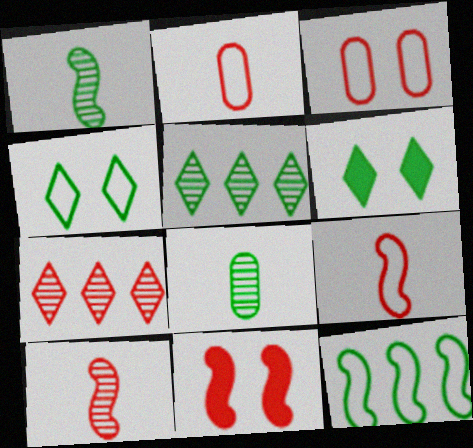[[2, 7, 11], 
[6, 8, 12]]